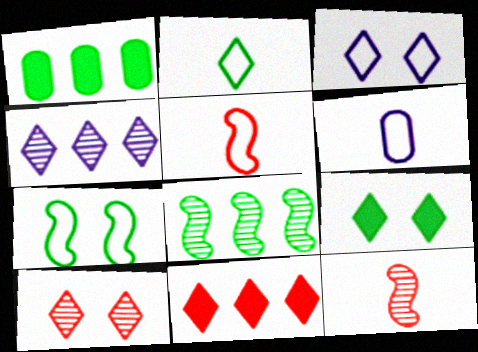[[1, 3, 12], 
[2, 5, 6], 
[3, 9, 10]]